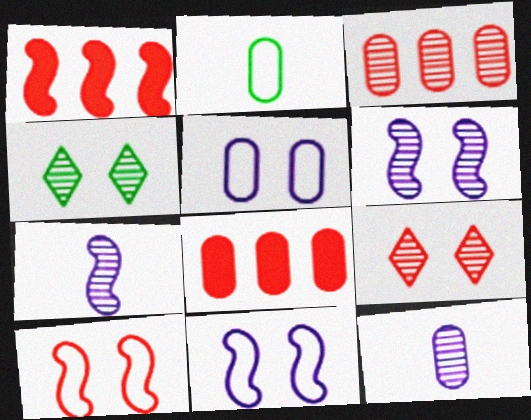[[3, 4, 7]]